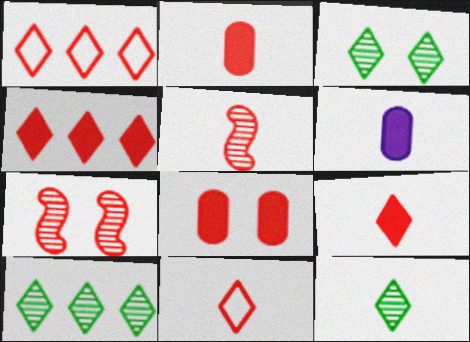[[1, 2, 7], 
[1, 5, 8], 
[2, 5, 11], 
[3, 10, 12]]